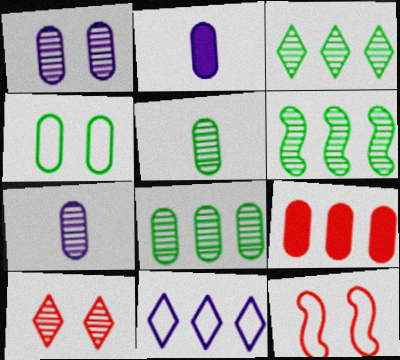[[2, 3, 12], 
[3, 6, 8], 
[4, 7, 9], 
[6, 7, 10], 
[6, 9, 11]]